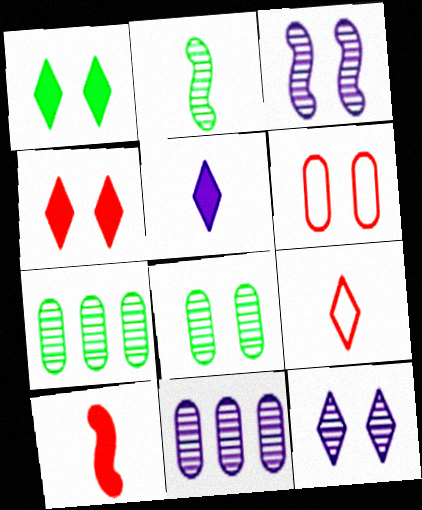[[1, 3, 6]]